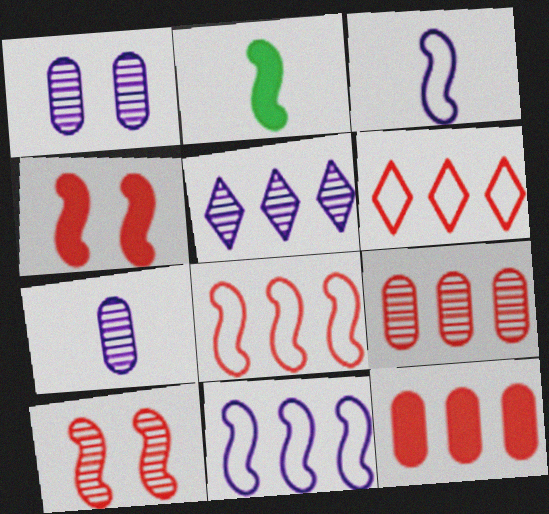[[1, 2, 6], 
[2, 10, 11]]